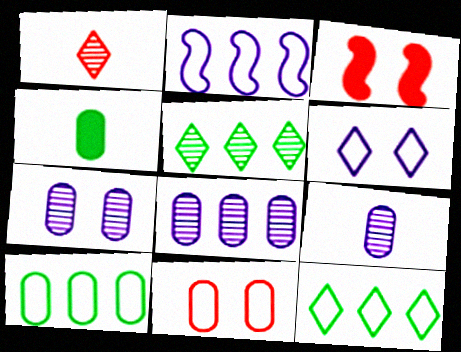[[3, 9, 12], 
[4, 8, 11], 
[7, 8, 9]]